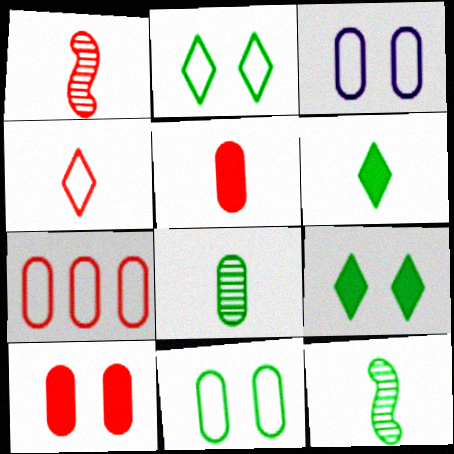[[1, 4, 5]]